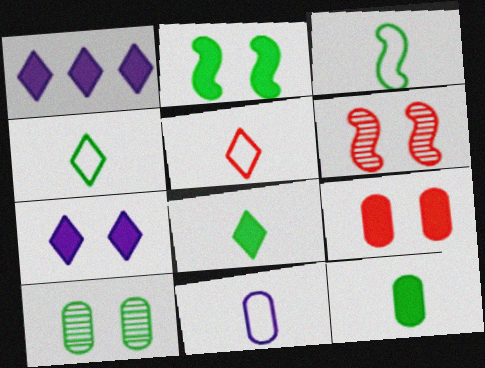[[2, 7, 9], 
[3, 5, 11]]